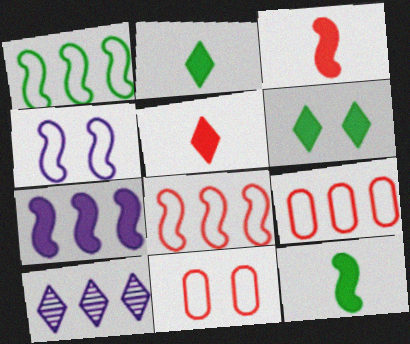[[10, 11, 12]]